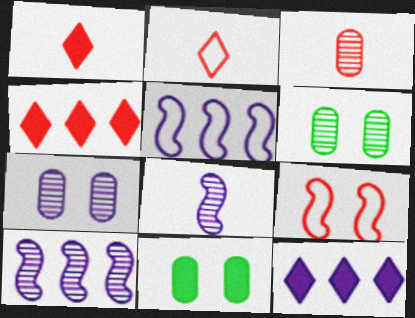[[1, 5, 6], 
[2, 10, 11], 
[3, 4, 9]]